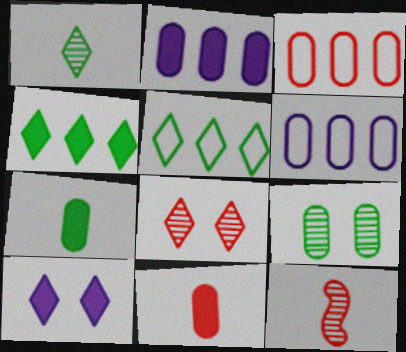[[6, 9, 11]]